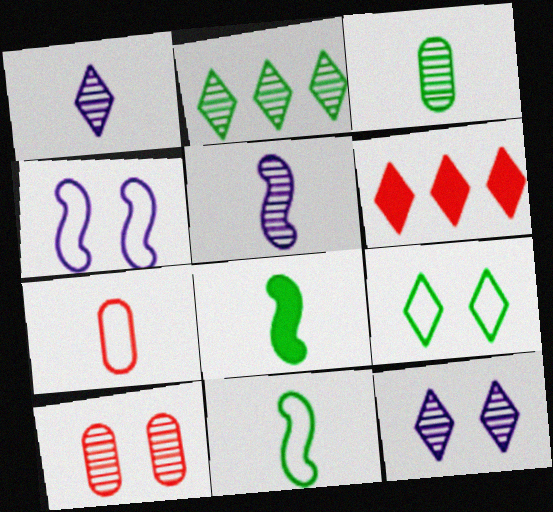[[1, 6, 9], 
[1, 7, 8], 
[2, 5, 10], 
[3, 4, 6]]